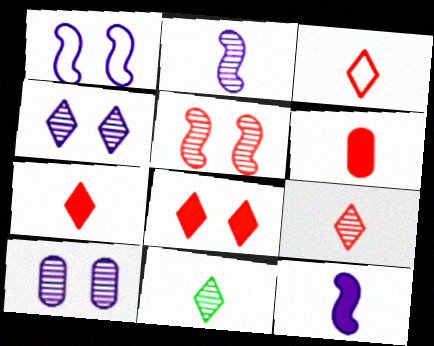[[3, 7, 9]]